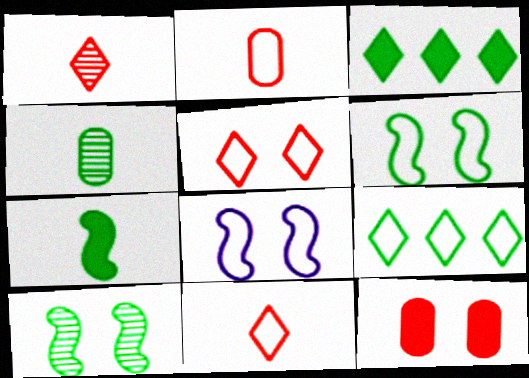[[2, 8, 9], 
[3, 4, 6]]